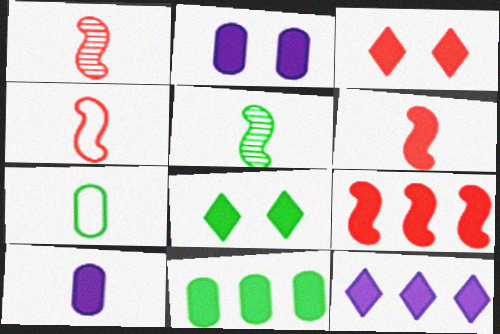[[1, 4, 6], 
[8, 9, 10], 
[9, 11, 12]]